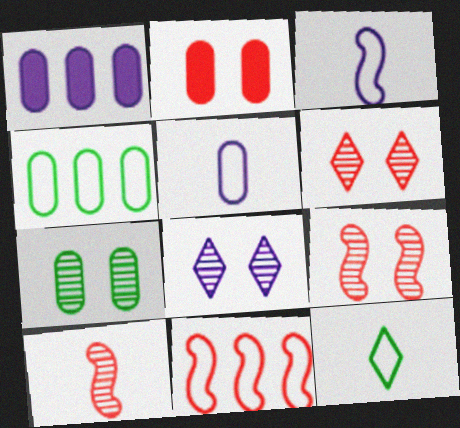[[1, 3, 8], 
[1, 9, 12], 
[7, 8, 9]]